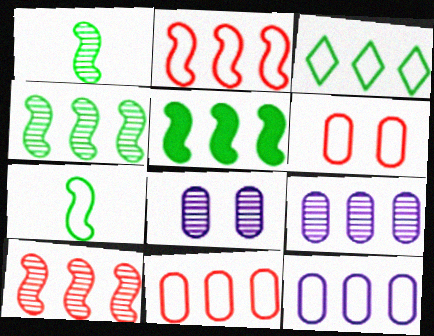[[2, 3, 12]]